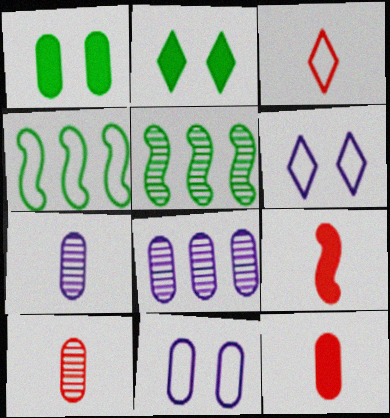[[3, 4, 11], 
[3, 9, 10], 
[5, 6, 12]]